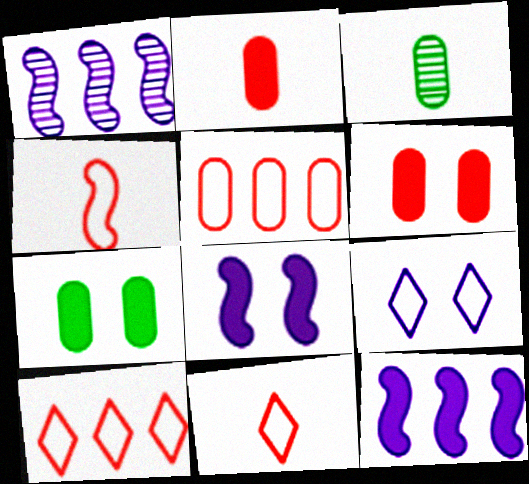[[1, 7, 11], 
[3, 8, 10]]